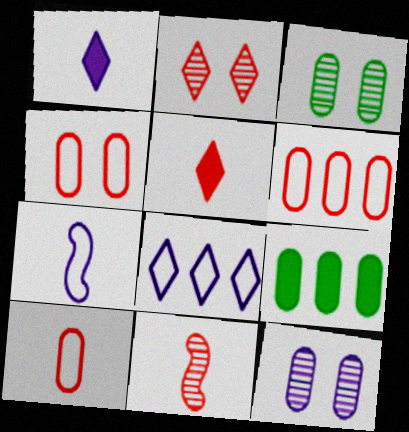[[2, 7, 9], 
[4, 6, 10], 
[5, 10, 11], 
[9, 10, 12]]